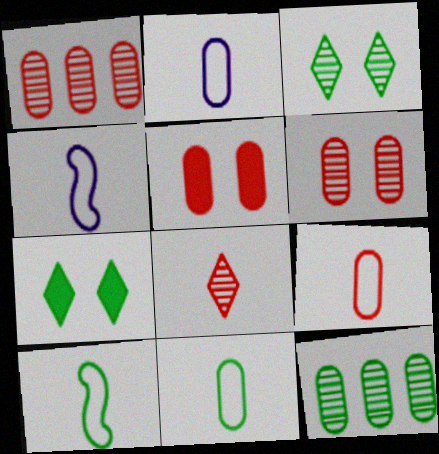[[1, 4, 7], 
[1, 5, 9], 
[2, 5, 12], 
[2, 9, 11], 
[7, 10, 12]]